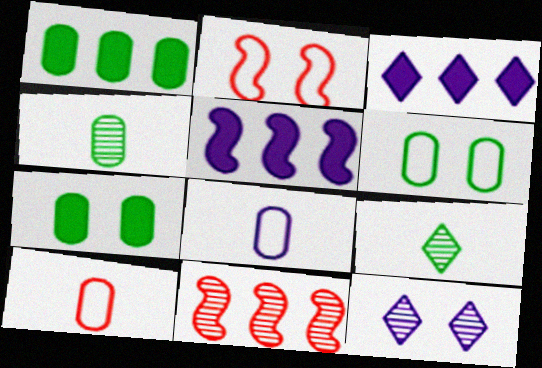[[1, 4, 6], 
[2, 3, 4], 
[2, 7, 12], 
[4, 11, 12], 
[5, 8, 12]]